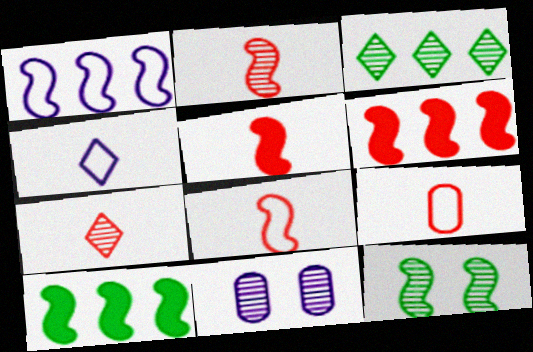[[1, 5, 12], 
[2, 3, 11], 
[2, 5, 8], 
[5, 7, 9]]